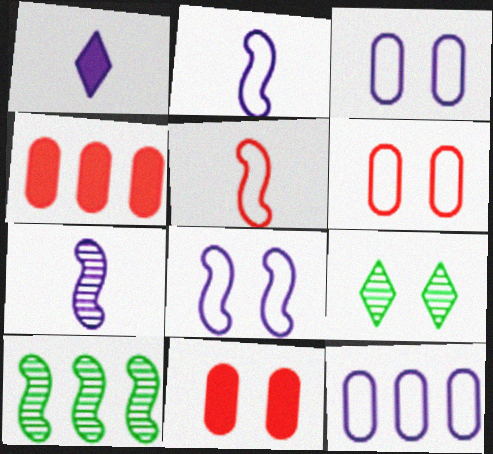[[1, 6, 10], 
[2, 4, 9], 
[8, 9, 11]]